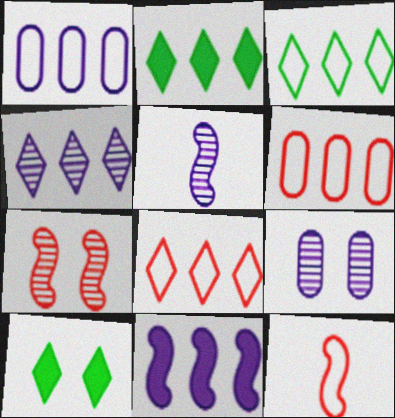[[1, 4, 11], 
[2, 4, 8], 
[2, 9, 12], 
[4, 5, 9], 
[5, 6, 10]]